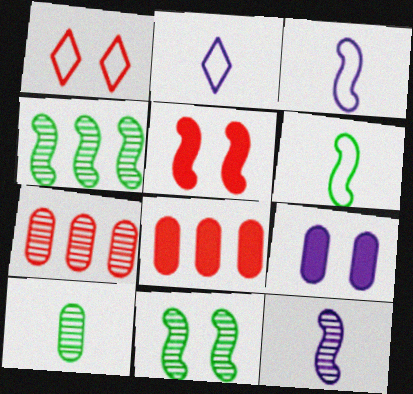[[1, 9, 11], 
[2, 8, 11], 
[3, 4, 5]]